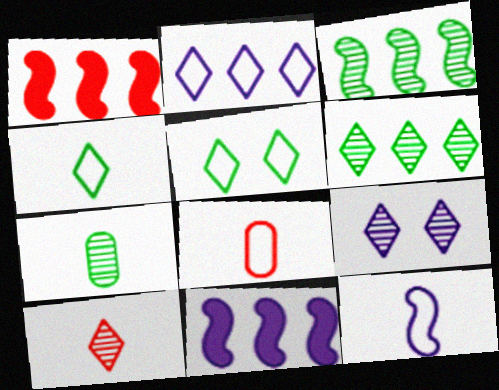[[4, 8, 12], 
[6, 9, 10]]